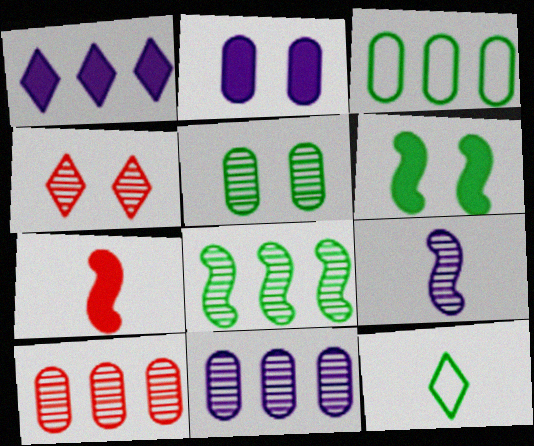[[1, 4, 12]]